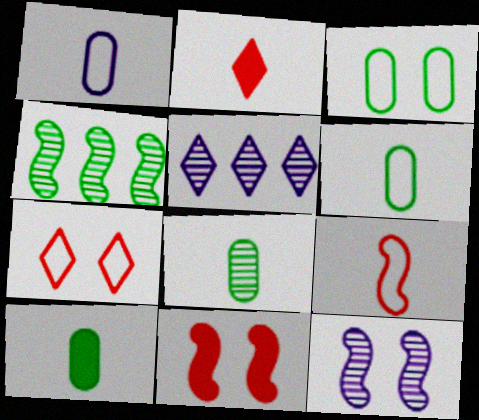[[5, 6, 11], 
[6, 8, 10]]